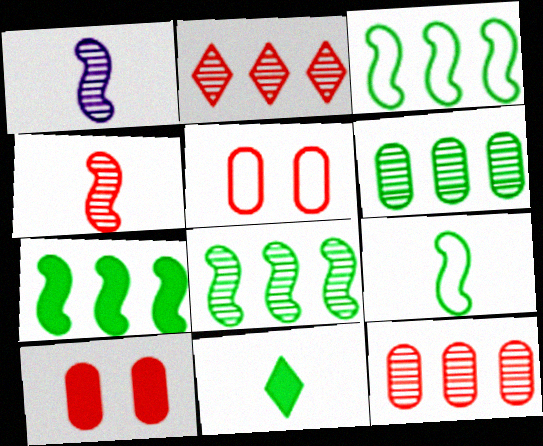[[3, 7, 8]]